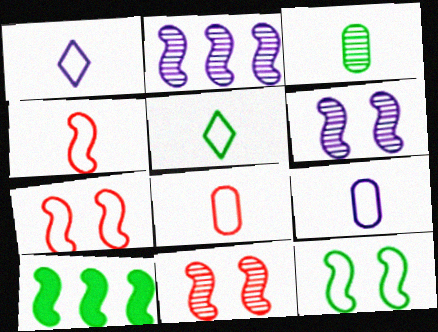[[4, 5, 9], 
[4, 6, 10]]